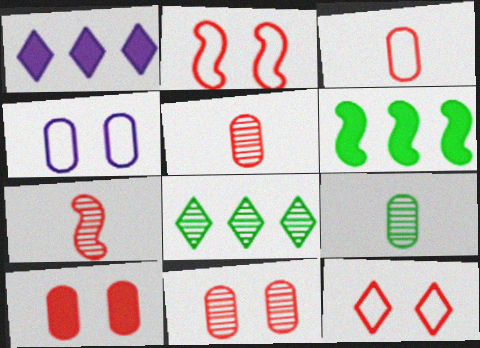[[1, 2, 9]]